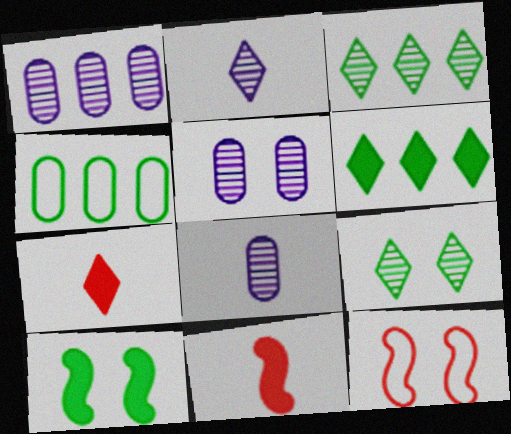[[1, 5, 8], 
[6, 8, 12]]